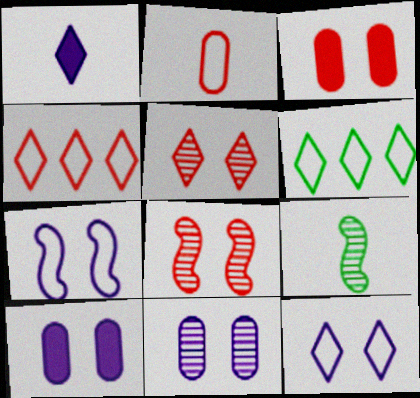[[1, 2, 9], 
[1, 5, 6], 
[2, 6, 7], 
[4, 9, 10]]